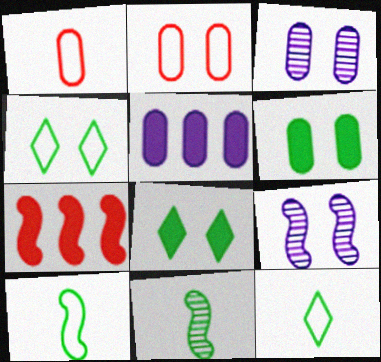[[2, 3, 6], 
[2, 8, 9], 
[3, 7, 12], 
[7, 9, 10]]